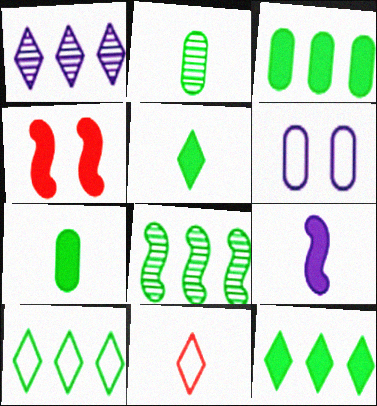[[1, 6, 9], 
[2, 9, 11], 
[3, 8, 10]]